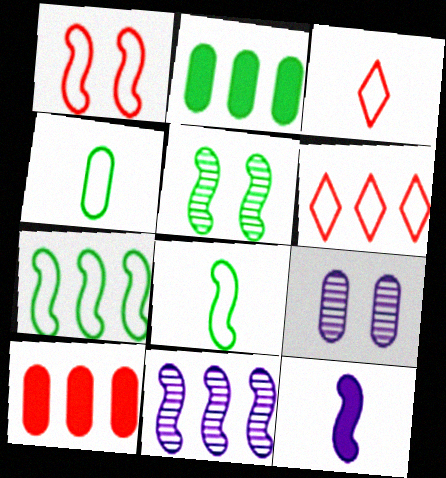[[2, 6, 11], 
[4, 9, 10]]